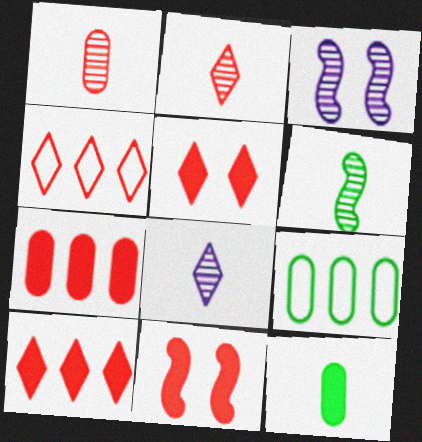[[1, 4, 11], 
[1, 6, 8], 
[2, 4, 5], 
[3, 4, 12], 
[8, 9, 11]]